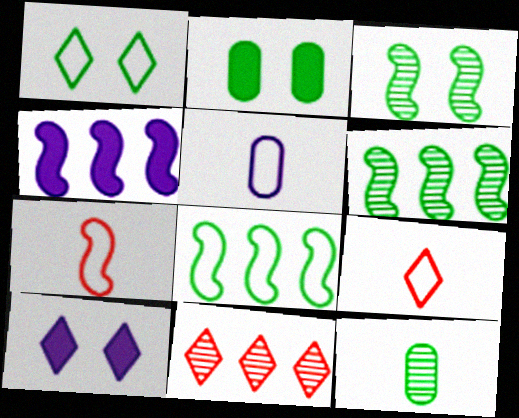[[1, 2, 3], 
[3, 4, 7]]